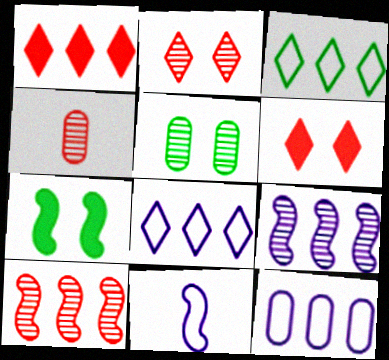[[1, 5, 11], 
[2, 4, 10], 
[4, 7, 8], 
[7, 10, 11]]